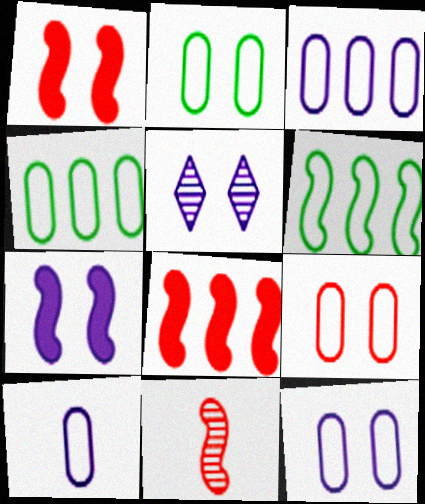[[1, 2, 5], 
[2, 9, 12], 
[3, 10, 12], 
[4, 9, 10], 
[5, 7, 12], 
[6, 7, 11]]